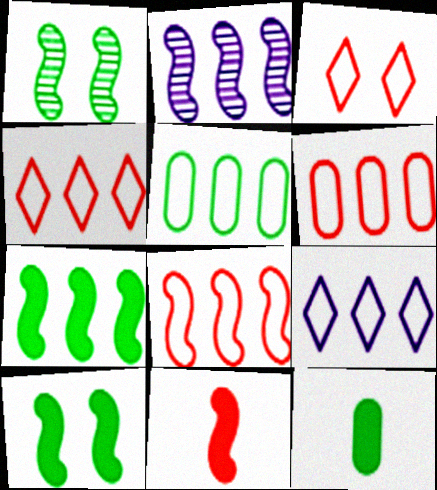[[2, 3, 12], 
[2, 7, 8], 
[4, 6, 8], 
[5, 8, 9]]